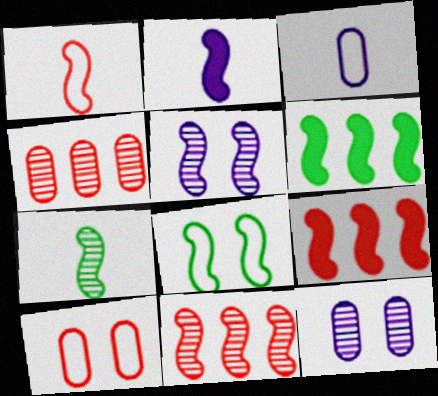[[1, 2, 7], 
[1, 5, 6], 
[2, 8, 11], 
[5, 7, 11], 
[6, 7, 8]]